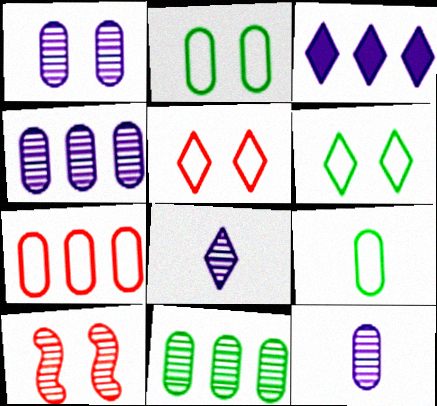[[1, 4, 12], 
[3, 9, 10], 
[8, 10, 11]]